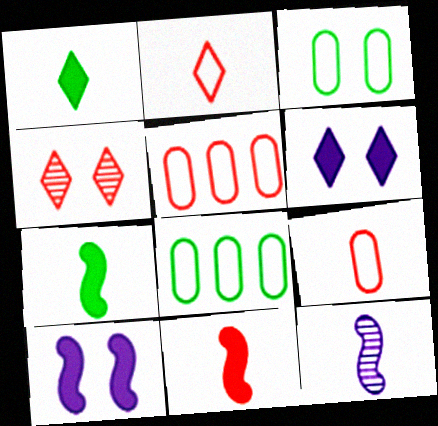[[1, 9, 12], 
[3, 4, 10], 
[4, 5, 11]]